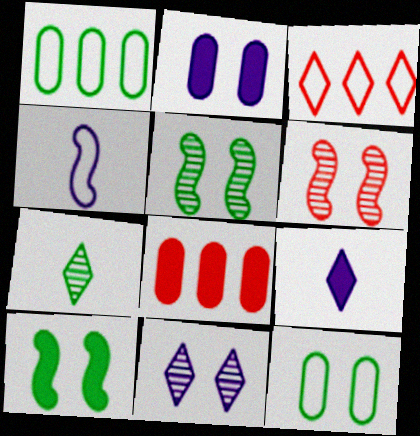[[1, 6, 9], 
[1, 7, 10], 
[3, 4, 12], 
[8, 9, 10]]